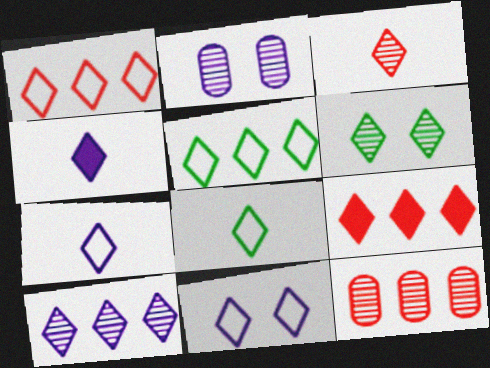[[1, 4, 6], 
[1, 8, 11], 
[3, 4, 8], 
[3, 6, 10], 
[4, 10, 11], 
[5, 9, 10], 
[6, 7, 9]]